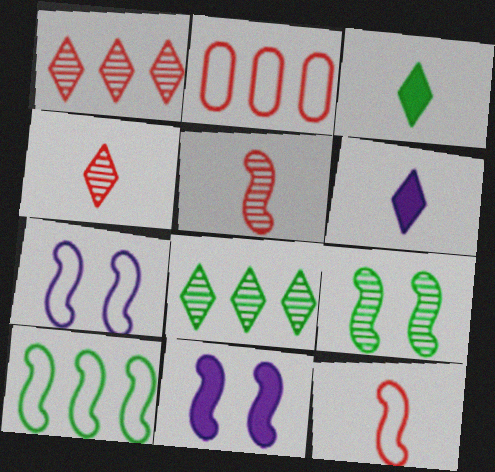[[2, 6, 9], 
[5, 10, 11], 
[7, 10, 12]]